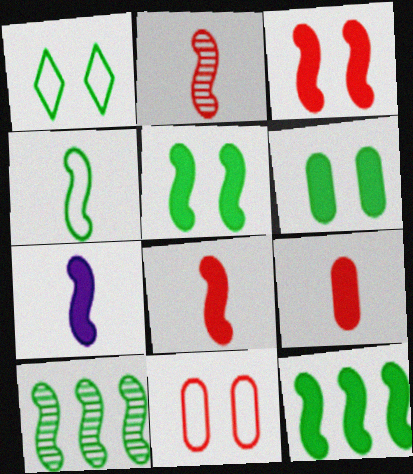[[2, 4, 7], 
[3, 7, 12], 
[4, 5, 10]]